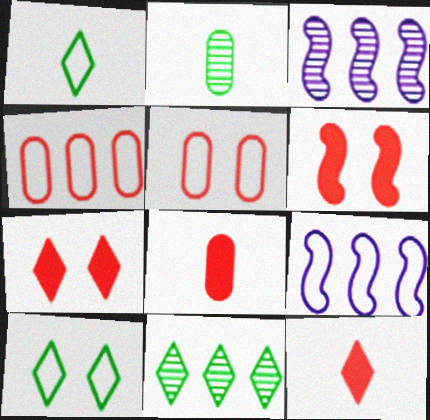[[1, 5, 9], 
[2, 7, 9], 
[3, 8, 10]]